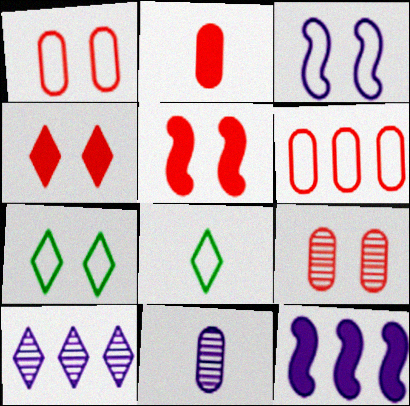[[1, 3, 7], 
[2, 6, 9], 
[3, 6, 8], 
[4, 8, 10], 
[8, 9, 12]]